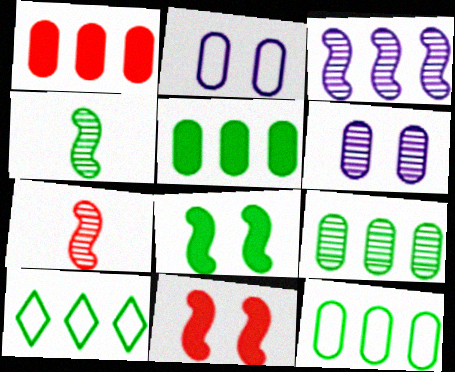[[1, 3, 10], 
[5, 9, 12]]